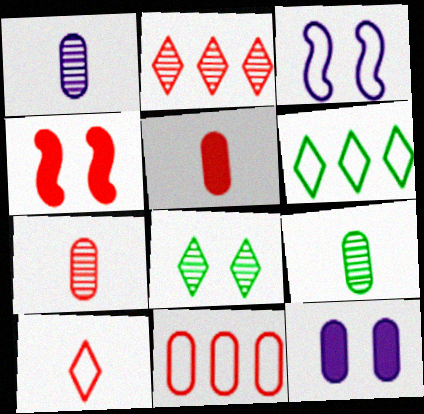[[1, 4, 6], 
[1, 7, 9], 
[9, 11, 12]]